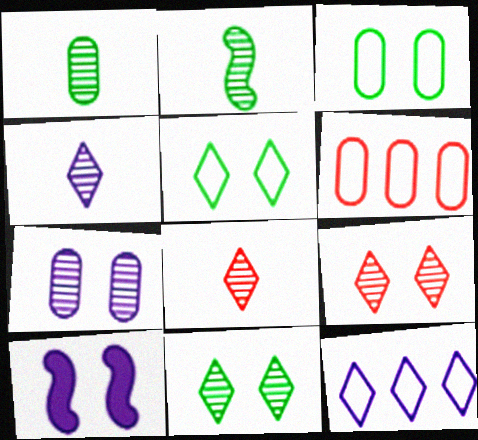[[3, 9, 10]]